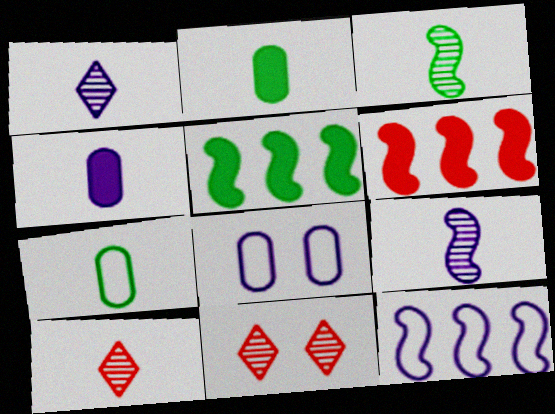[[2, 11, 12], 
[5, 8, 10]]